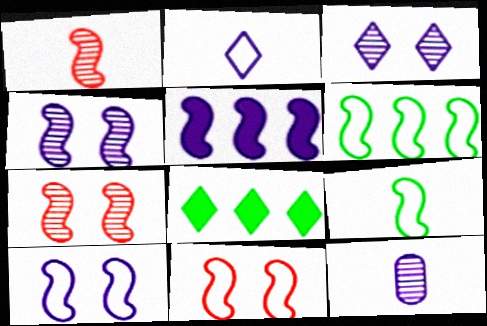[[5, 7, 9], 
[8, 11, 12]]